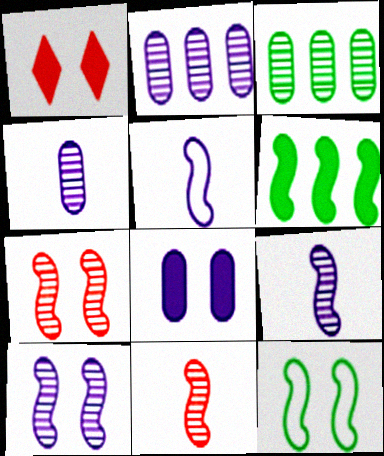[[1, 3, 5], 
[5, 6, 7]]